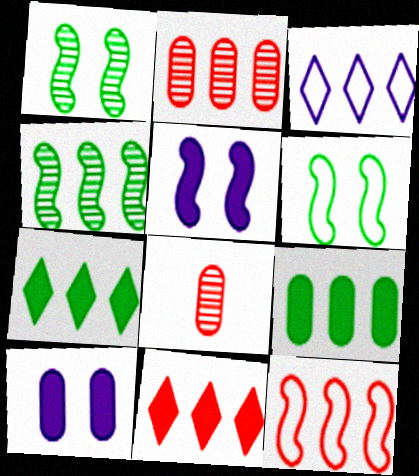[[2, 11, 12]]